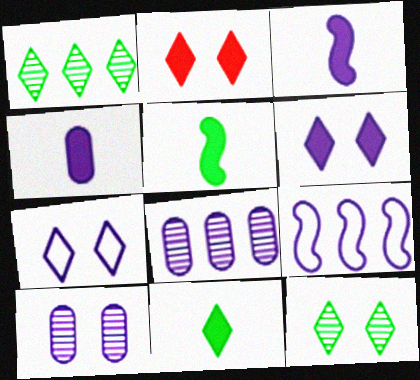[[2, 7, 12], 
[3, 7, 8]]